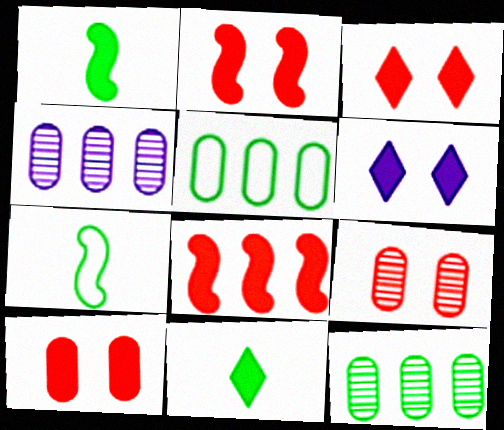[[2, 3, 10], 
[3, 4, 7]]